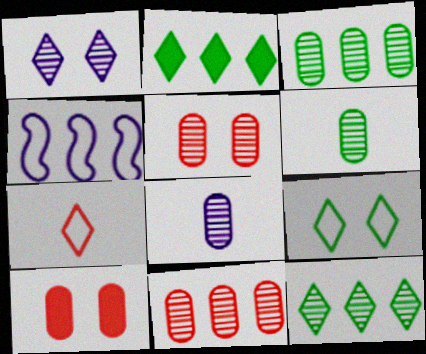[[1, 2, 7], 
[2, 4, 11], 
[3, 5, 8]]